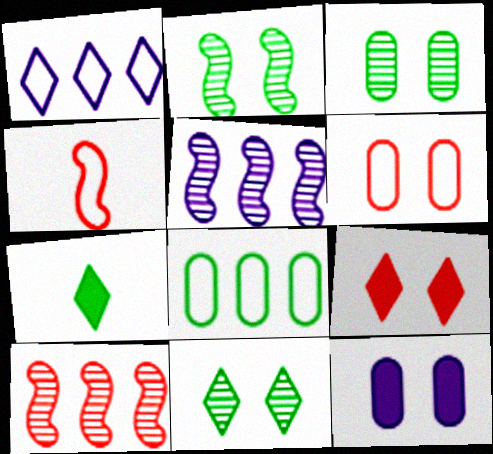[[2, 3, 11], 
[2, 7, 8], 
[3, 6, 12], 
[5, 6, 7]]